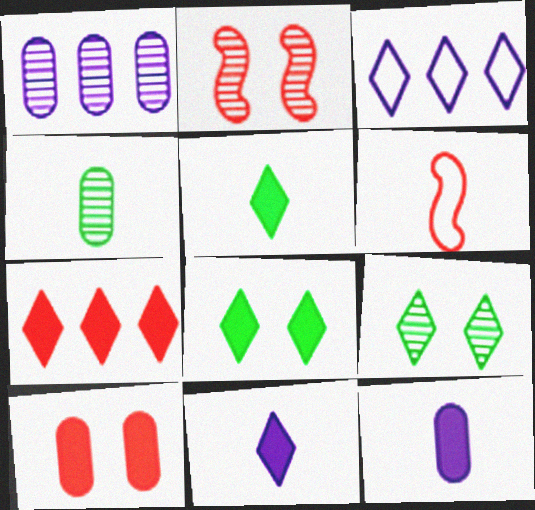[[1, 6, 8], 
[4, 6, 11], 
[7, 8, 11]]